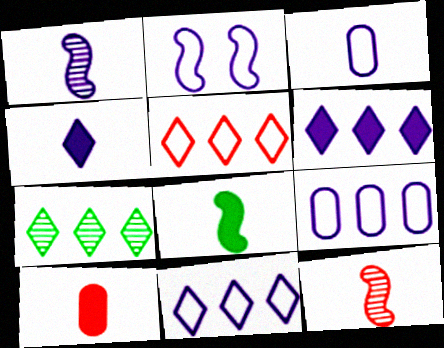[[1, 3, 4], 
[2, 3, 11], 
[2, 7, 10], 
[4, 8, 10], 
[5, 6, 7]]